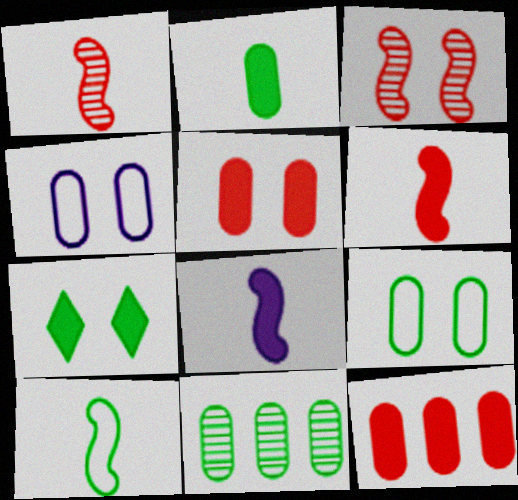[[1, 8, 10], 
[2, 9, 11], 
[3, 4, 7], 
[7, 8, 12], 
[7, 10, 11]]